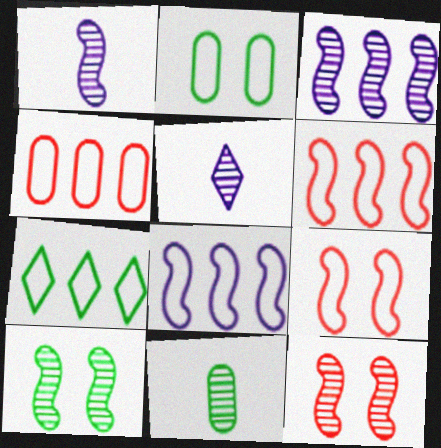[[4, 7, 8]]